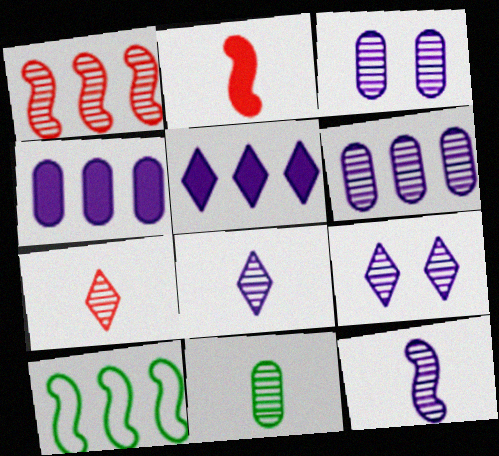[[1, 9, 11], 
[6, 9, 12], 
[7, 11, 12]]